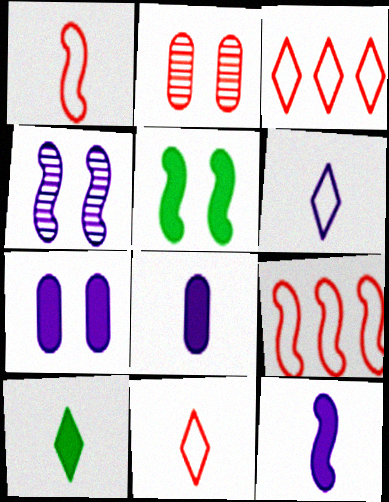[]